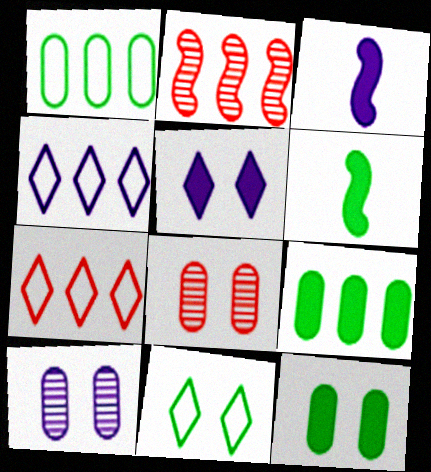[[2, 4, 9], 
[3, 4, 10], 
[4, 6, 8], 
[6, 7, 10]]